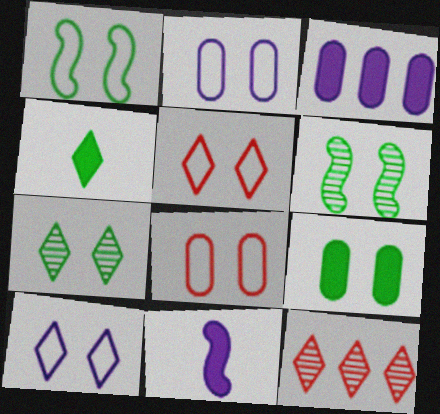[[1, 2, 5], 
[1, 7, 9], 
[1, 8, 10], 
[4, 10, 12]]